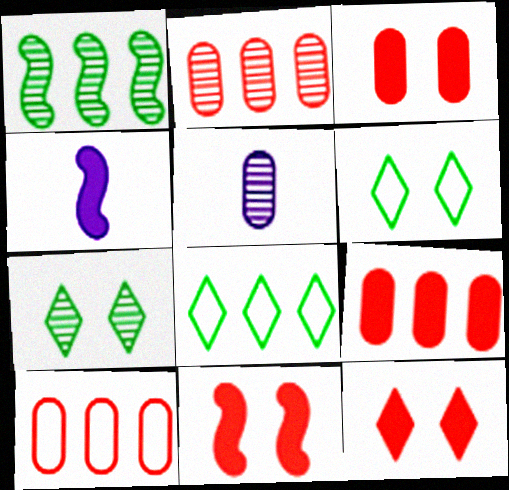[[2, 4, 6], 
[2, 9, 10], 
[3, 11, 12], 
[4, 7, 10], 
[5, 8, 11]]